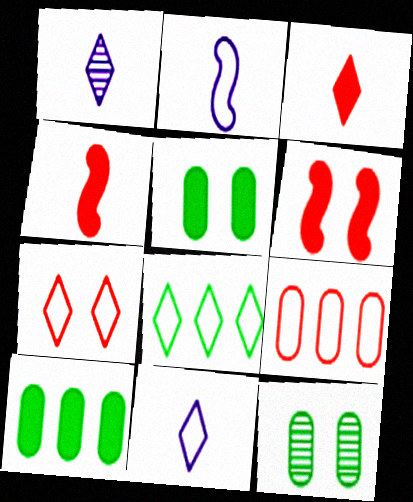[[7, 8, 11]]